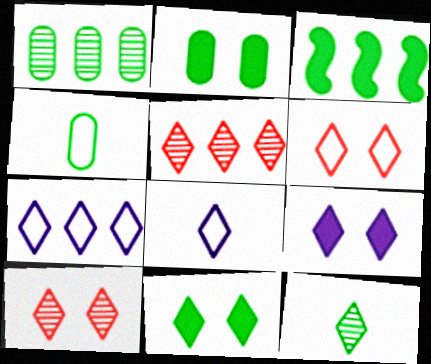[[1, 2, 4], 
[5, 8, 11]]